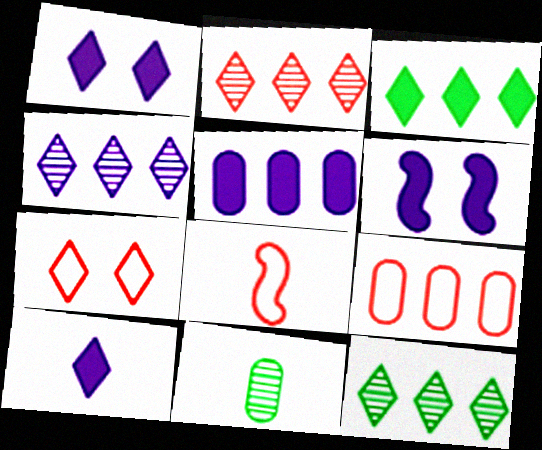[[2, 4, 12], 
[5, 6, 10], 
[7, 8, 9], 
[7, 10, 12], 
[8, 10, 11]]